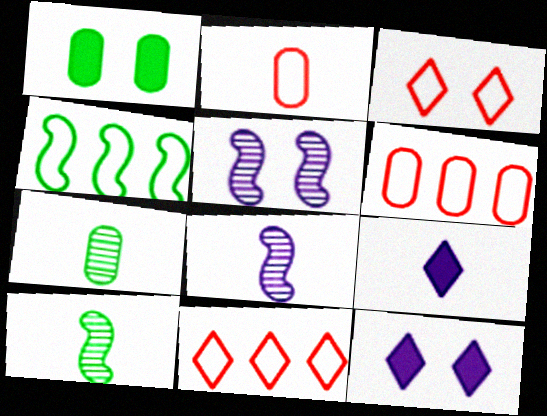[[1, 3, 5], 
[1, 8, 11], 
[2, 9, 10], 
[6, 10, 12]]